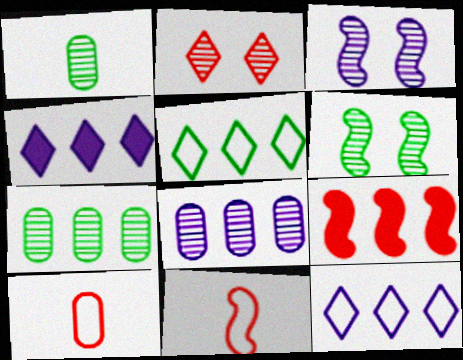[[2, 9, 10], 
[4, 6, 10], 
[5, 8, 9], 
[7, 9, 12]]